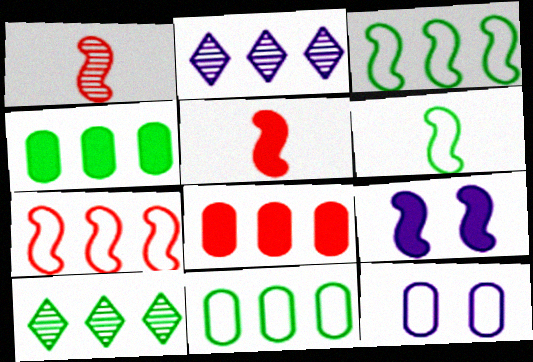[[1, 3, 9], 
[2, 3, 8], 
[2, 4, 7], 
[3, 4, 10], 
[5, 10, 12]]